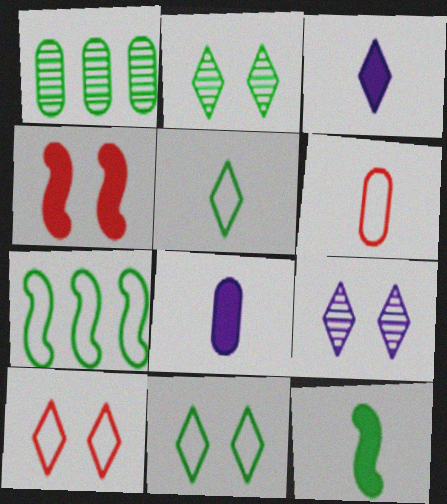[[1, 11, 12]]